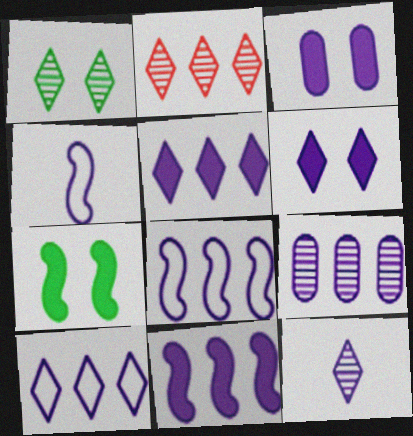[[1, 2, 12], 
[3, 8, 12], 
[4, 6, 9], 
[5, 8, 9], 
[6, 10, 12], 
[9, 10, 11]]